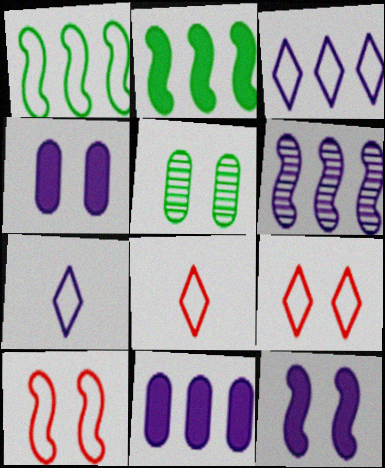[[3, 6, 11], 
[4, 6, 7], 
[5, 9, 12]]